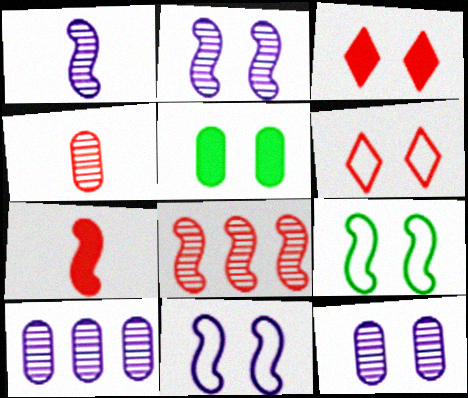[[2, 5, 6], 
[3, 9, 12]]